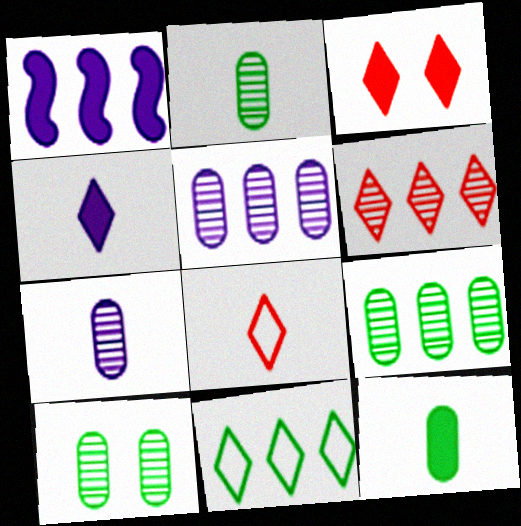[[1, 3, 12], 
[1, 8, 10], 
[2, 9, 10], 
[3, 6, 8]]